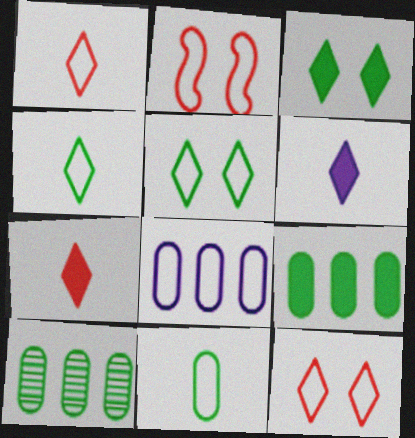[[2, 4, 8], 
[2, 6, 10]]